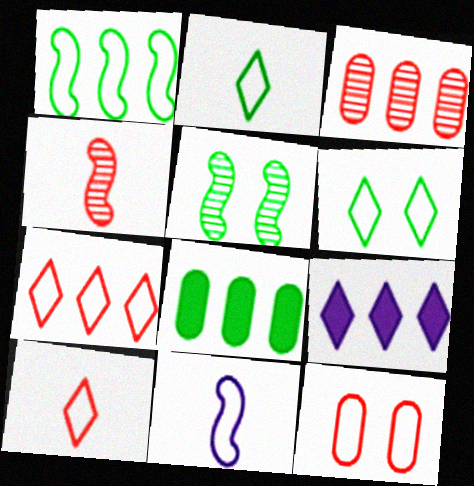[[1, 3, 9], 
[2, 5, 8]]